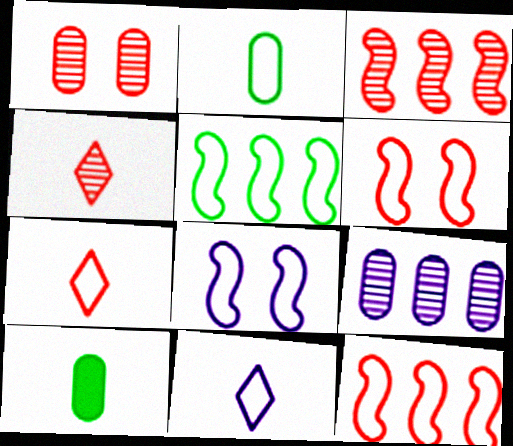[[1, 3, 4]]